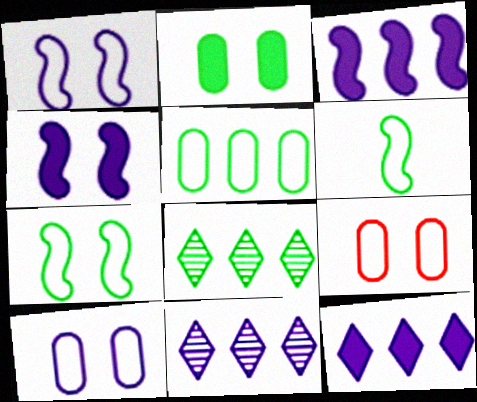[[2, 6, 8]]